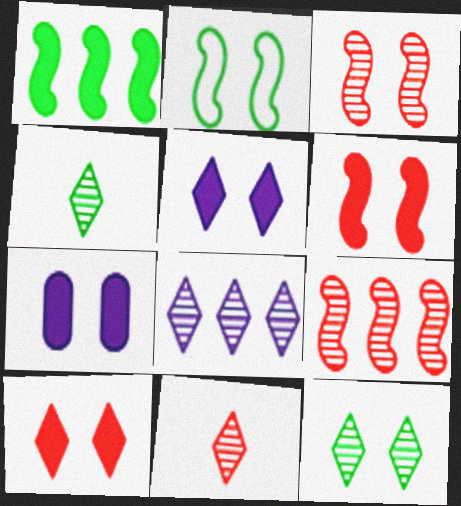[[8, 11, 12]]